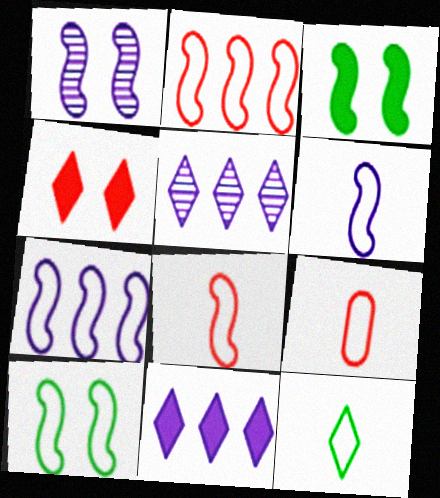[[2, 6, 10], 
[3, 5, 9], 
[4, 5, 12], 
[6, 9, 12], 
[7, 8, 10]]